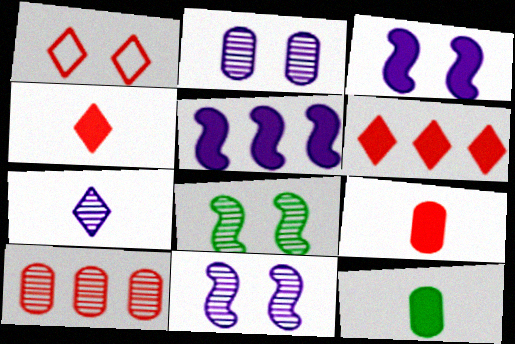[[3, 6, 12], 
[7, 8, 10]]